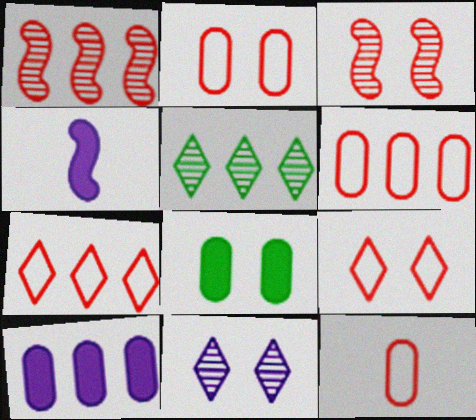[[2, 4, 5], 
[2, 6, 12]]